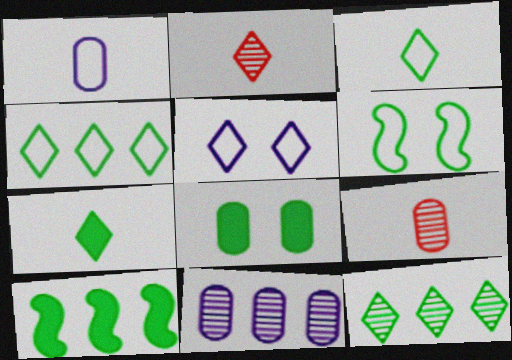[[5, 9, 10], 
[7, 8, 10]]